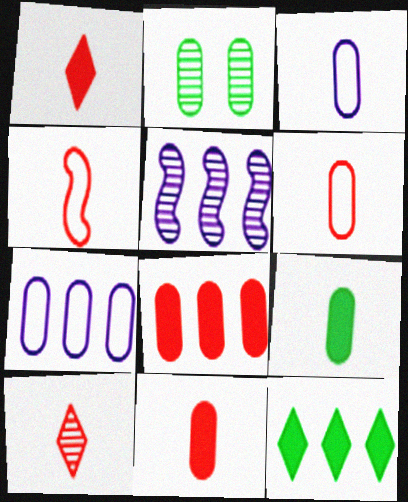[[2, 3, 8], 
[2, 5, 10], 
[2, 7, 11], 
[4, 10, 11]]